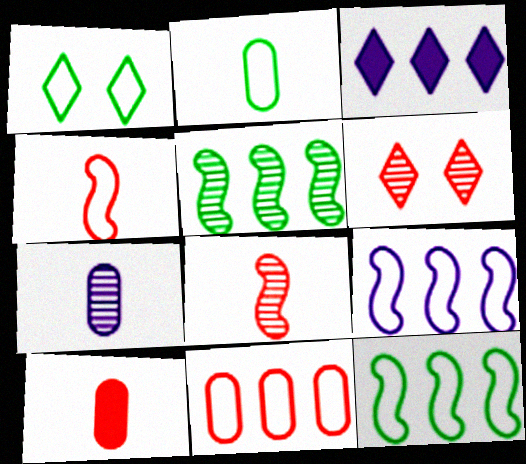[[1, 2, 12], 
[2, 7, 10], 
[3, 5, 11], 
[5, 6, 7]]